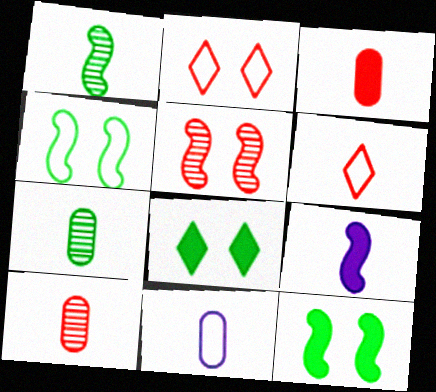[[3, 7, 11], 
[6, 7, 9]]